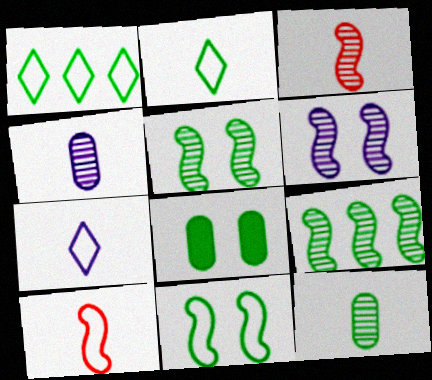[[2, 8, 9], 
[3, 6, 9]]